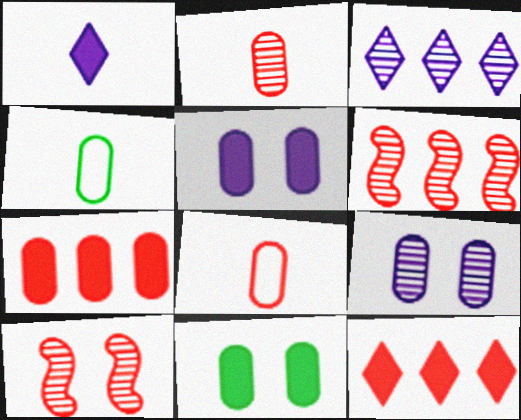[[4, 7, 9], 
[8, 10, 12]]